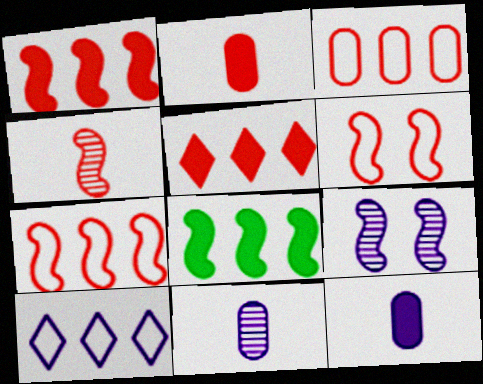[[1, 4, 6], 
[9, 10, 12]]